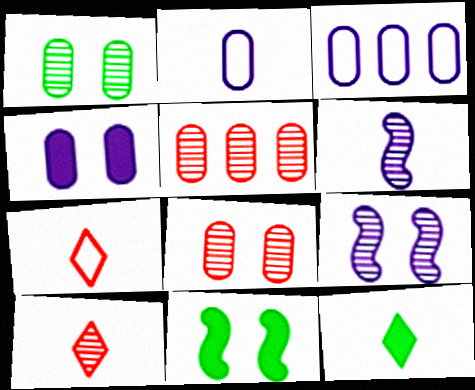[[3, 10, 11]]